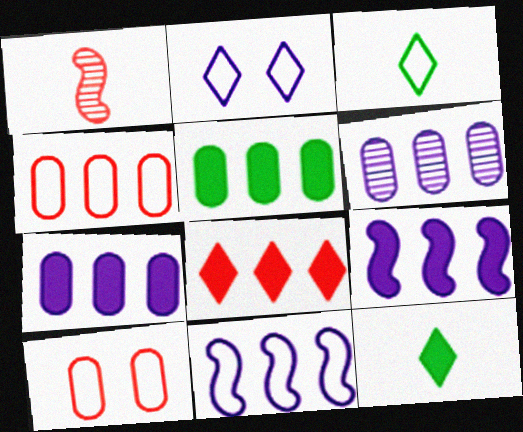[[1, 2, 5], 
[1, 8, 10], 
[3, 10, 11], 
[4, 5, 6], 
[5, 8, 9]]